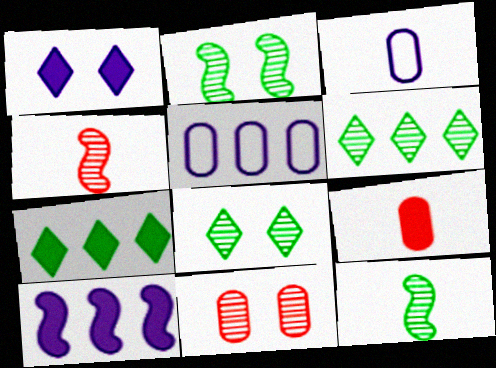[]